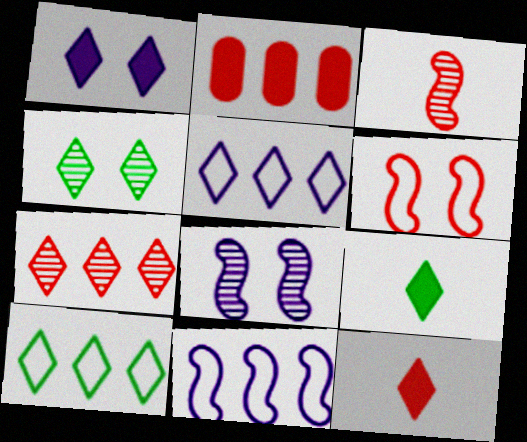[[4, 5, 12], 
[4, 9, 10]]